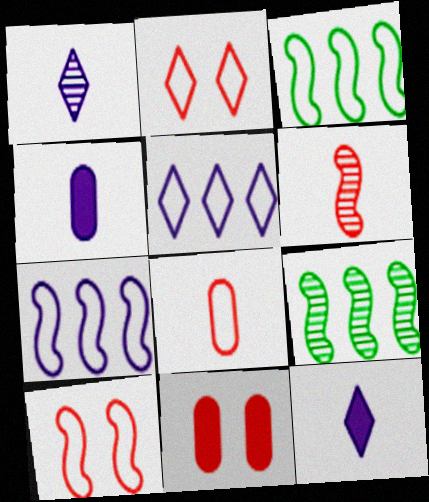[[1, 3, 11], 
[2, 4, 9]]